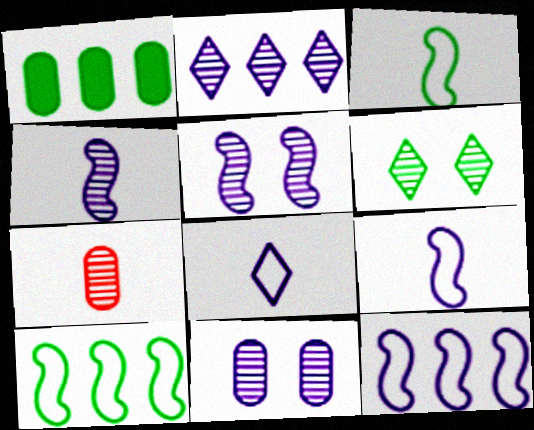[[1, 3, 6], 
[2, 4, 11]]